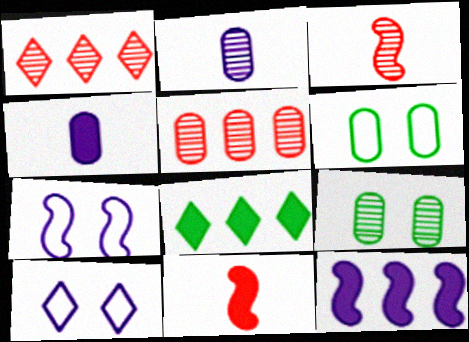[[2, 5, 9], 
[2, 10, 12], 
[4, 5, 6]]